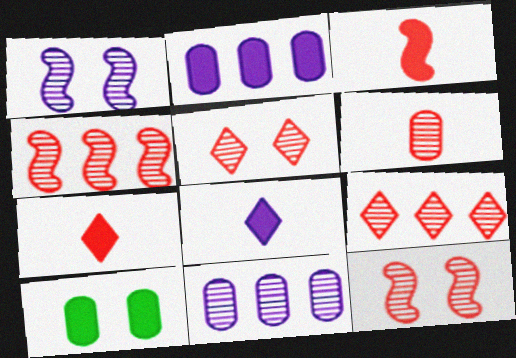[[4, 5, 6], 
[6, 9, 12]]